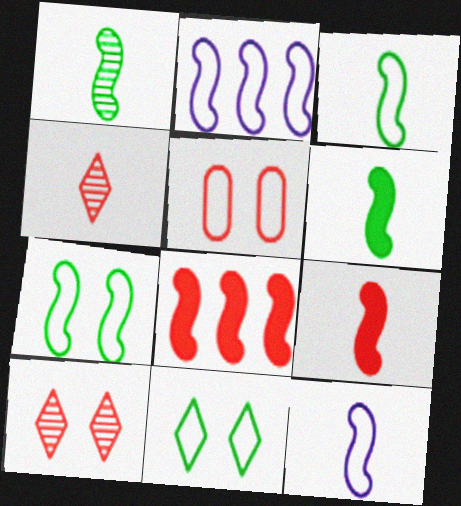[[1, 3, 6], 
[1, 9, 12], 
[4, 5, 8]]